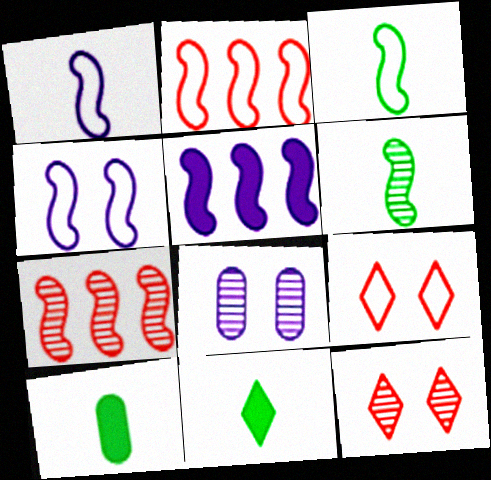[[2, 3, 4], 
[2, 8, 11]]